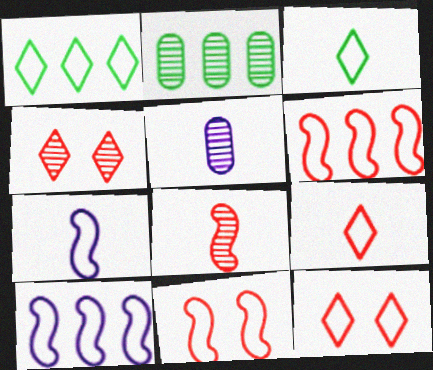[]